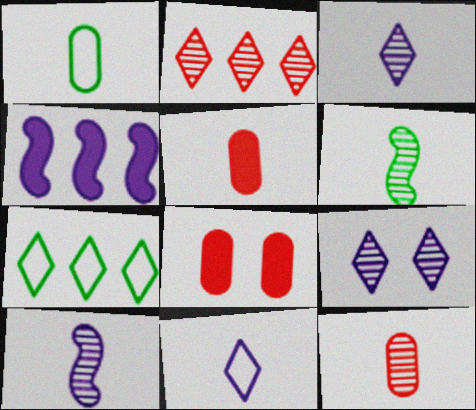[[3, 6, 12], 
[5, 6, 11], 
[7, 8, 10]]